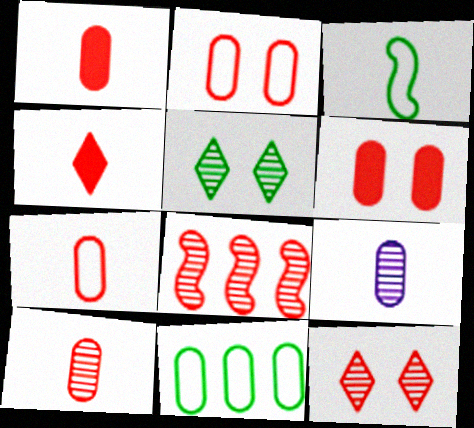[[1, 7, 10], 
[2, 4, 8], 
[3, 4, 9], 
[5, 8, 9], 
[6, 9, 11], 
[8, 10, 12]]